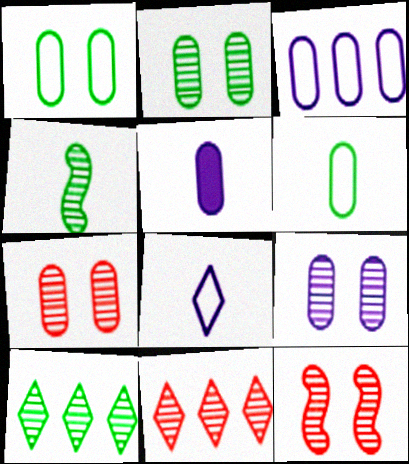[[2, 4, 10], 
[2, 7, 9], 
[3, 5, 9], 
[4, 9, 11]]